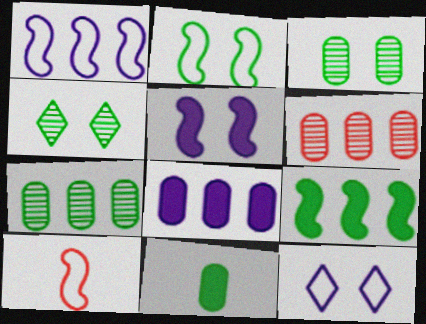[[1, 2, 10], 
[4, 8, 10]]